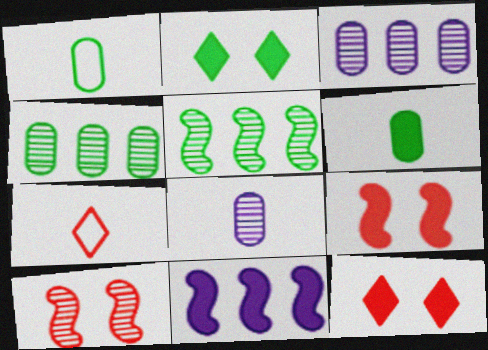[[1, 2, 5], 
[6, 11, 12]]